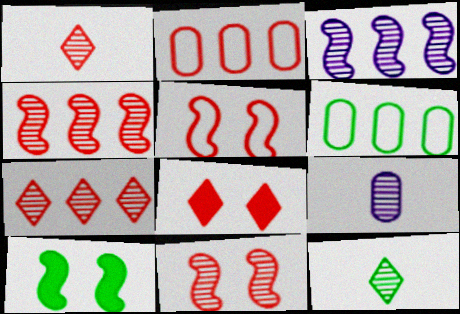[[6, 10, 12]]